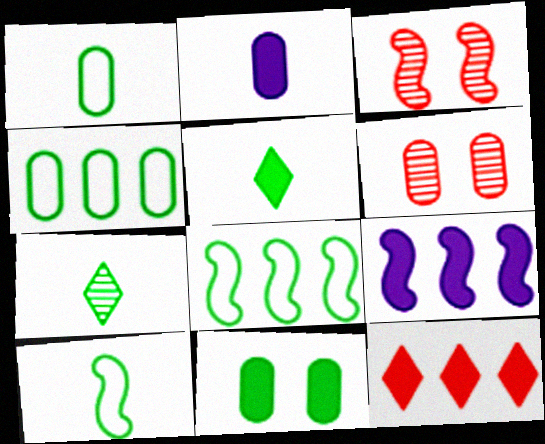[[2, 4, 6], 
[3, 9, 10], 
[7, 8, 11]]